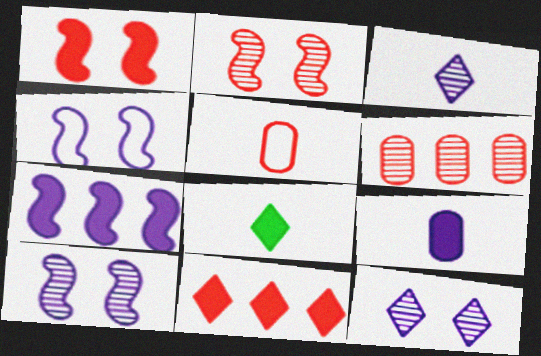[[2, 5, 11], 
[4, 6, 8]]